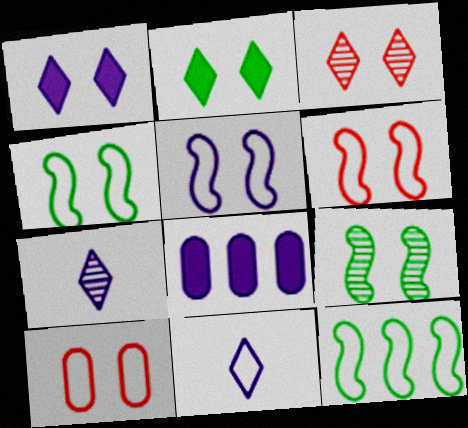[[1, 9, 10], 
[4, 5, 6], 
[5, 7, 8], 
[10, 11, 12]]